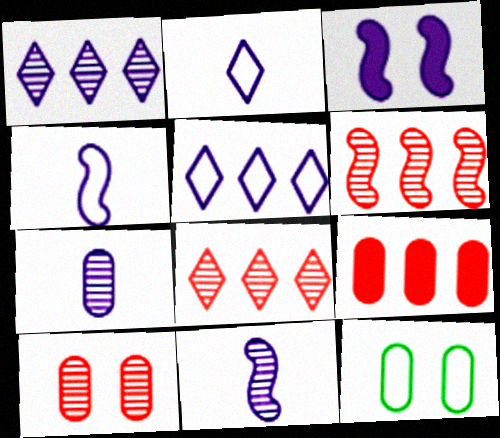[[3, 5, 7], 
[7, 9, 12]]